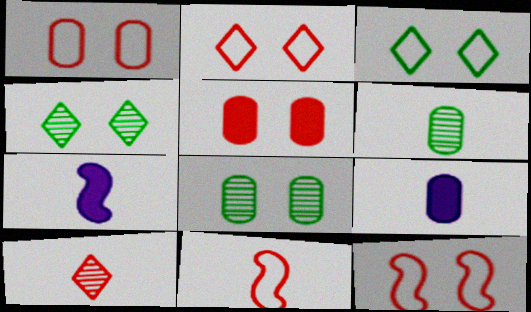[[1, 2, 12]]